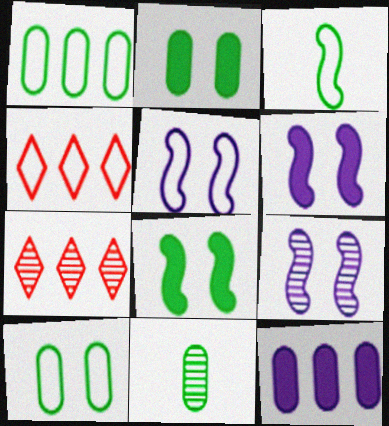[[1, 2, 11], 
[4, 6, 11], 
[5, 6, 9], 
[7, 9, 11]]